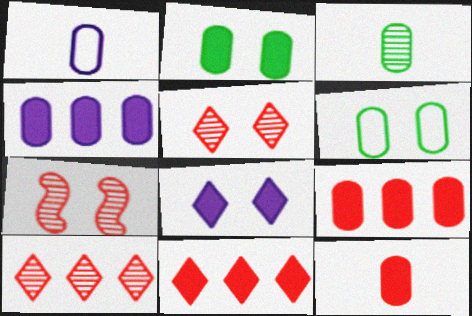[[1, 3, 12], 
[2, 4, 12], 
[6, 7, 8]]